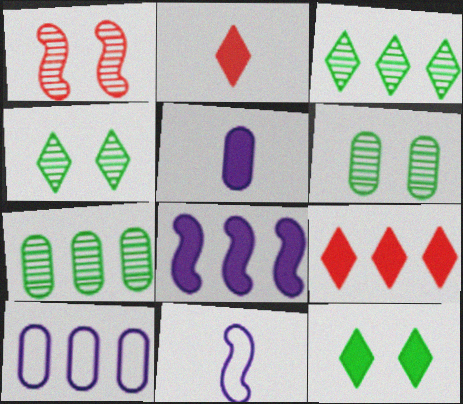[[6, 9, 11]]